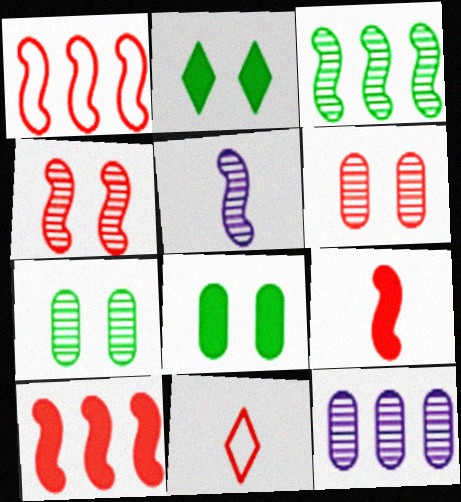[[1, 4, 9], 
[3, 4, 5], 
[6, 10, 11]]